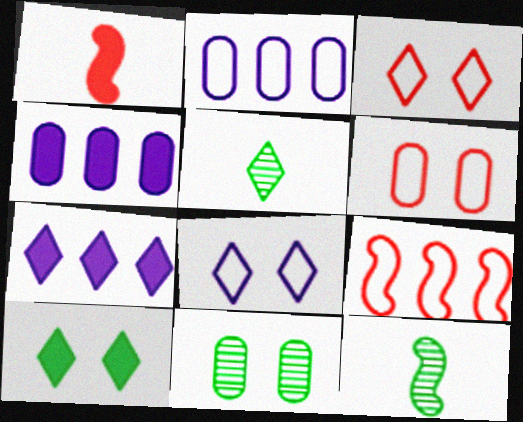[[1, 4, 10], 
[3, 4, 12], 
[3, 5, 7], 
[6, 7, 12]]